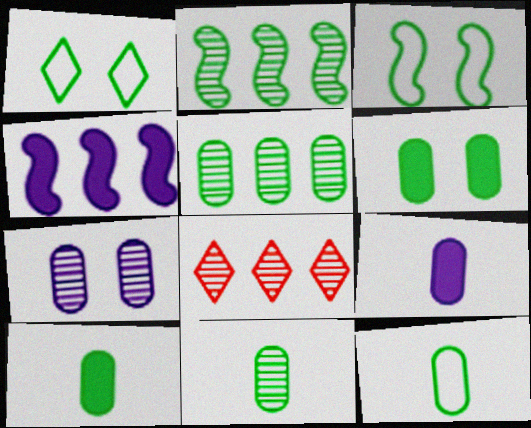[[1, 2, 10], 
[3, 8, 9], 
[5, 6, 12], 
[10, 11, 12]]